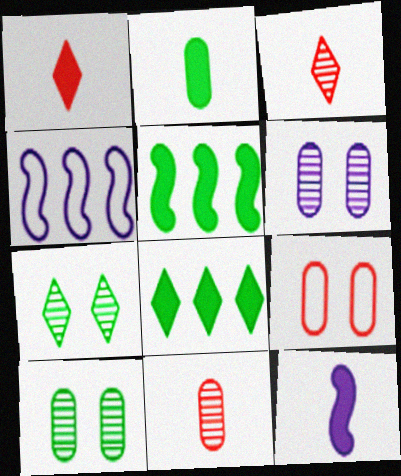[[1, 2, 12], 
[1, 4, 10]]